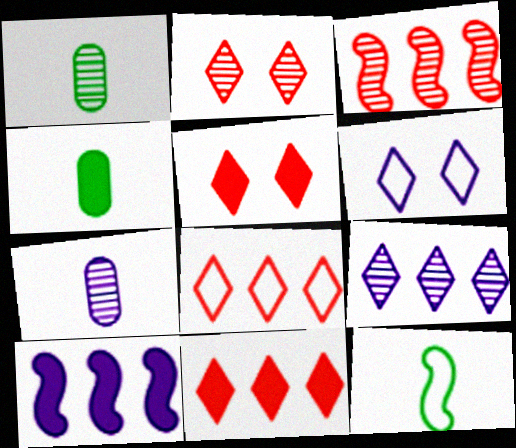[[3, 4, 6], 
[4, 5, 10], 
[6, 7, 10]]